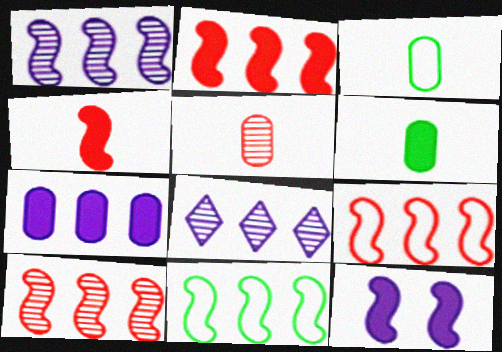[[1, 2, 11], 
[2, 9, 10]]